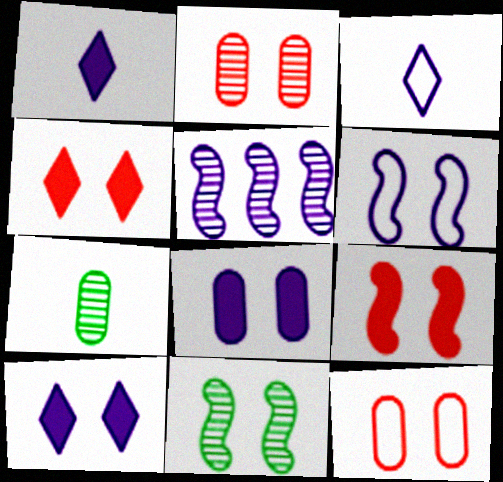[[3, 5, 8], 
[6, 9, 11], 
[10, 11, 12]]